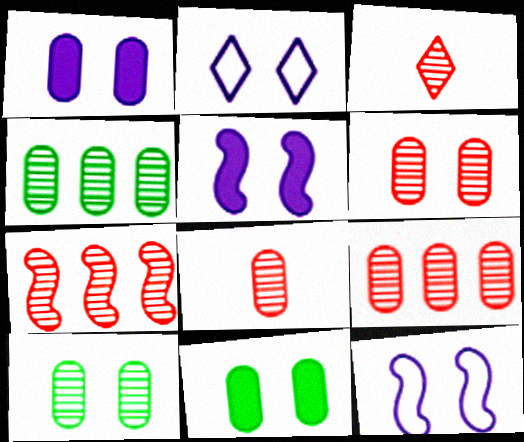[[3, 6, 7], 
[6, 8, 9]]